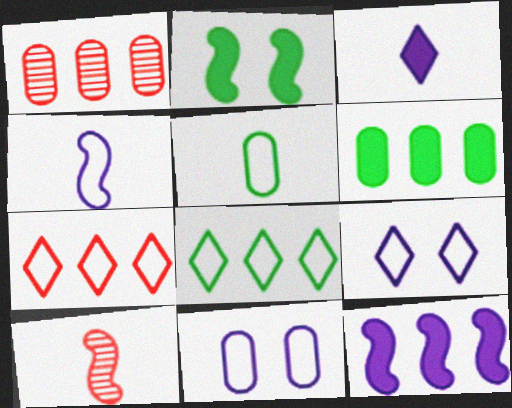[[1, 8, 12], 
[3, 5, 10], 
[6, 9, 10]]